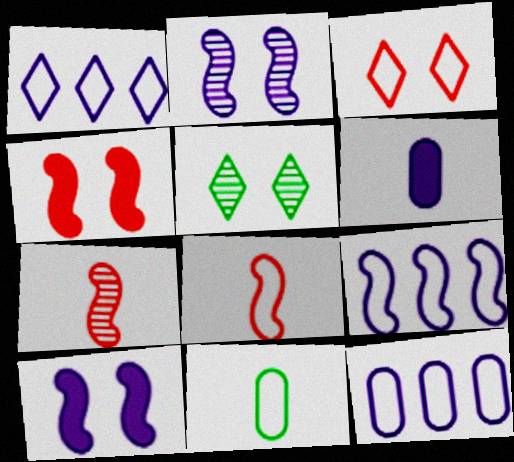[[1, 2, 6], 
[1, 9, 12], 
[3, 9, 11]]